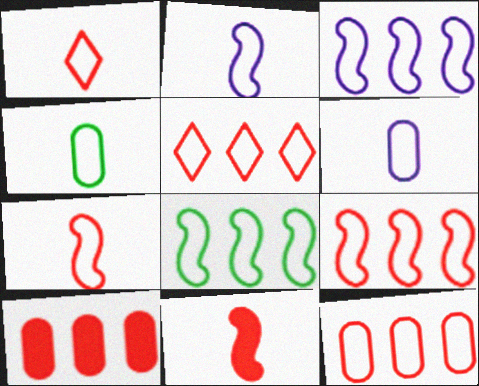[[1, 2, 4], 
[3, 8, 9], 
[5, 9, 12]]